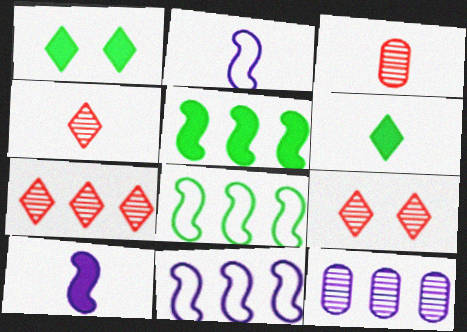[[1, 3, 11], 
[2, 3, 6], 
[4, 7, 9]]